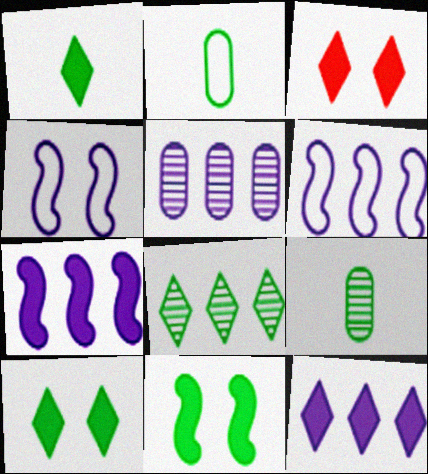[[1, 3, 12], 
[2, 8, 11], 
[3, 6, 9], 
[5, 6, 12]]